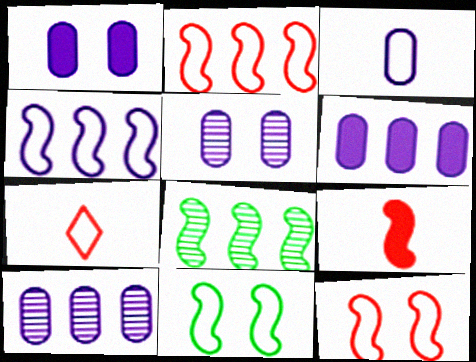[[1, 3, 10], 
[1, 7, 8], 
[3, 5, 6]]